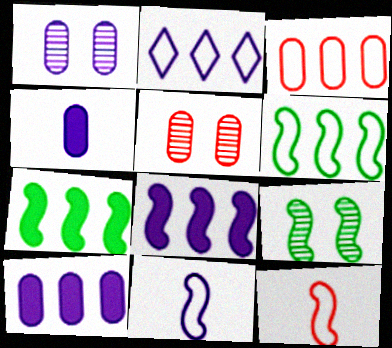[[2, 3, 6], 
[8, 9, 12]]